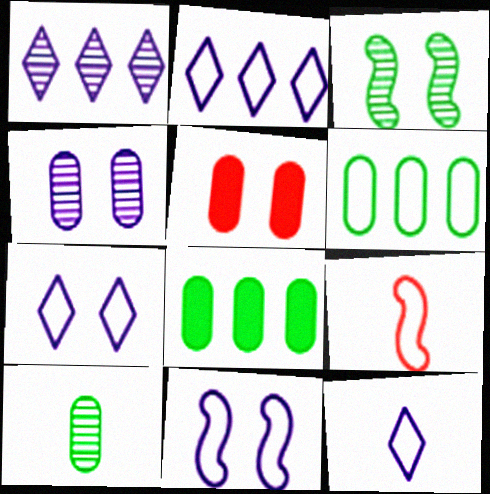[[2, 7, 12], 
[3, 5, 7], 
[6, 7, 9]]